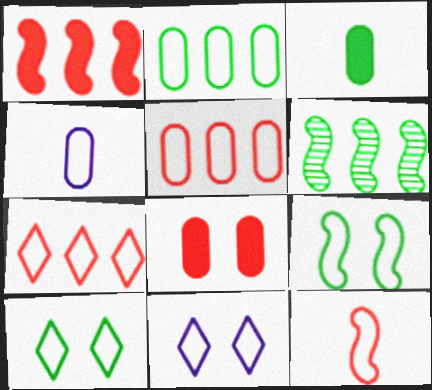[[2, 11, 12], 
[3, 6, 10], 
[4, 7, 9]]